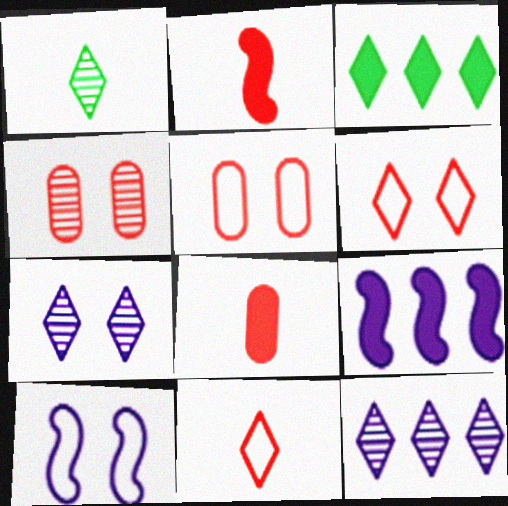[[1, 5, 9], 
[3, 7, 11]]